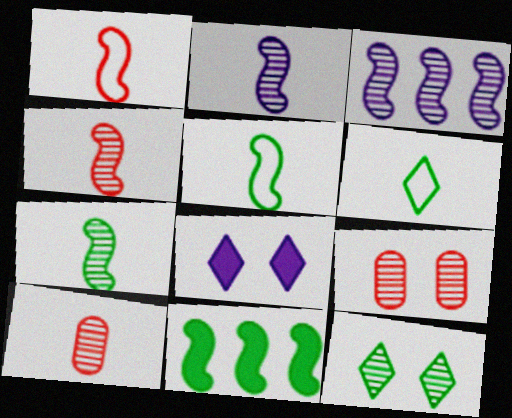[[2, 4, 7], 
[3, 10, 12]]